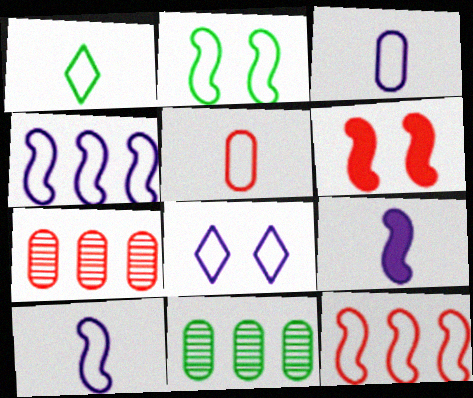[[1, 5, 10], 
[2, 10, 12], 
[3, 4, 8]]